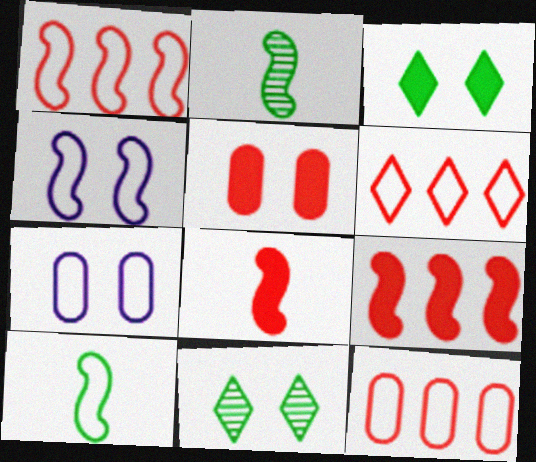[[1, 4, 10], 
[1, 6, 12], 
[2, 4, 9], 
[4, 5, 11], 
[6, 7, 10]]